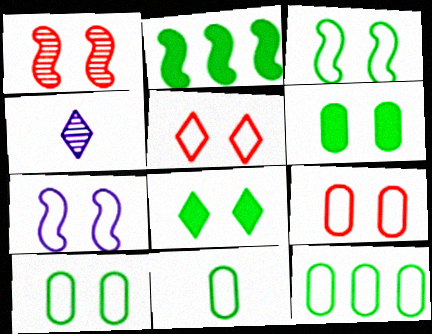[[2, 4, 9], 
[5, 7, 10], 
[10, 11, 12]]